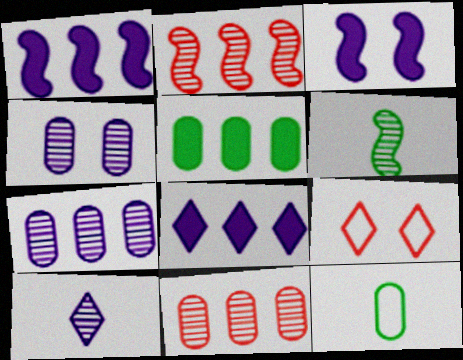[]